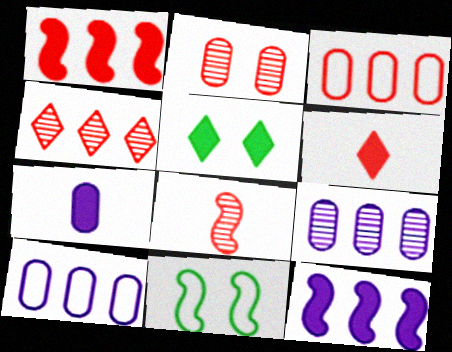[[1, 3, 4], 
[1, 5, 7], 
[2, 4, 8], 
[4, 7, 11], 
[5, 8, 10], 
[6, 9, 11], 
[8, 11, 12]]